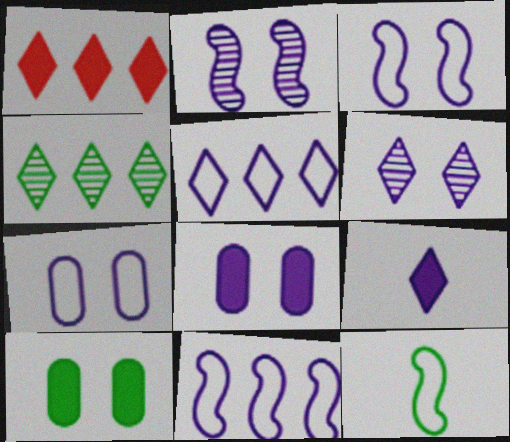[[1, 4, 5], 
[3, 6, 8], 
[4, 10, 12], 
[5, 6, 9]]